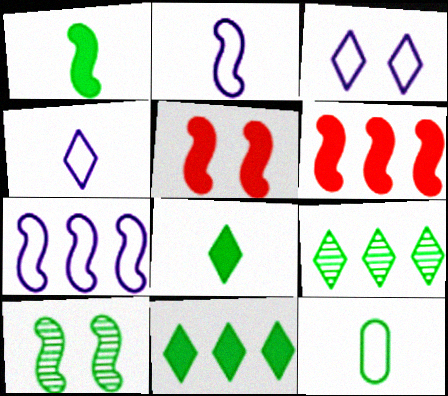[[2, 6, 10], 
[10, 11, 12]]